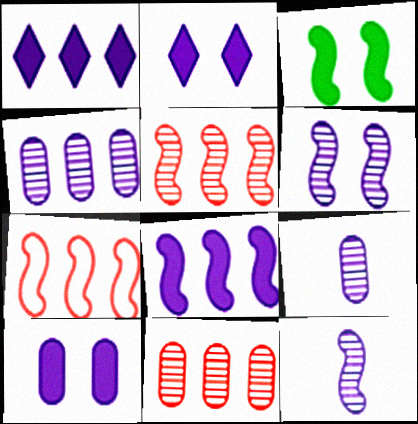[[3, 7, 12]]